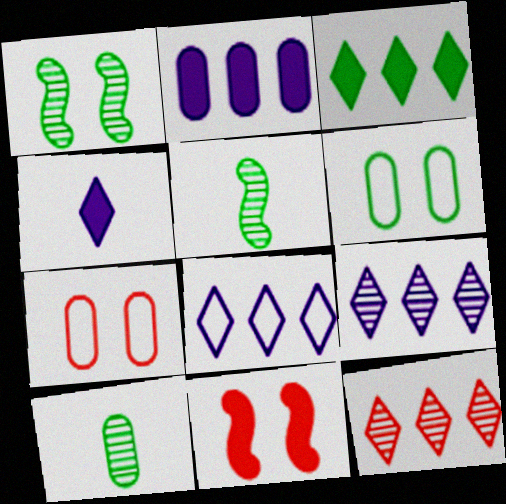[[2, 7, 10], 
[3, 5, 6], 
[3, 8, 12], 
[8, 10, 11]]